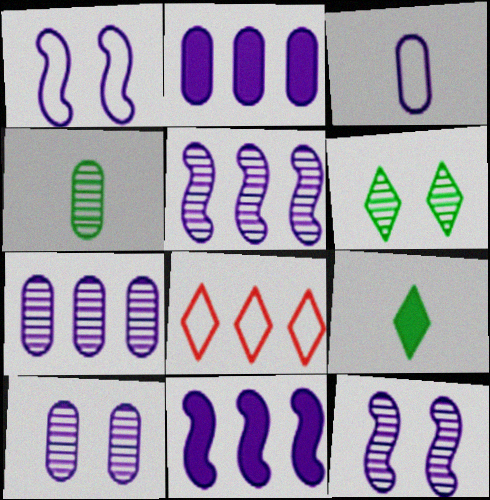[[2, 3, 10]]